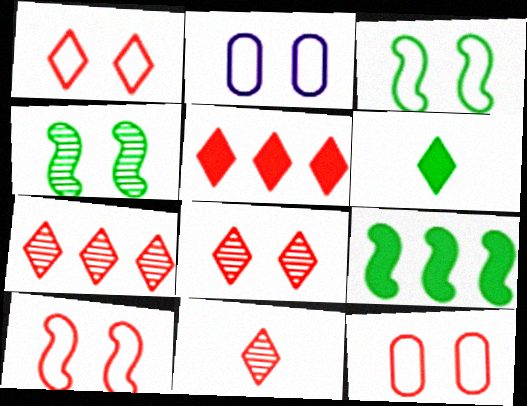[[1, 2, 3], 
[1, 5, 11], 
[1, 10, 12], 
[2, 9, 11], 
[7, 8, 11]]